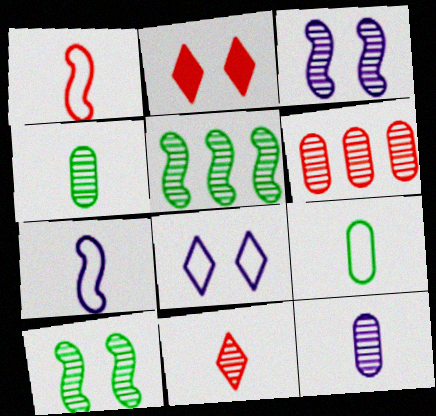[[1, 2, 6]]